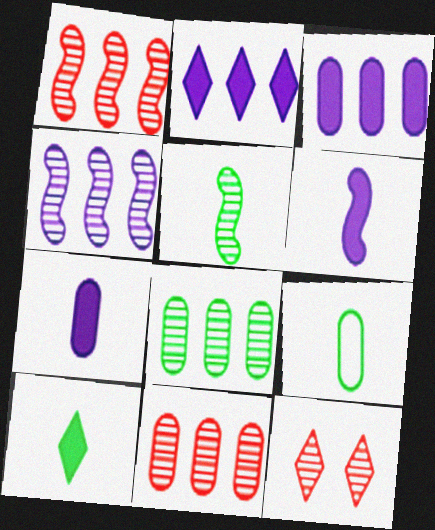[[5, 9, 10]]